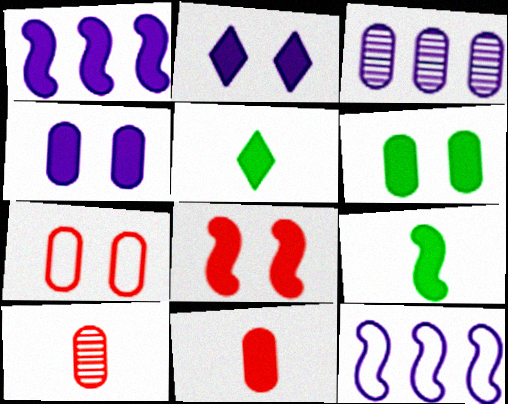[[1, 8, 9], 
[2, 6, 8]]